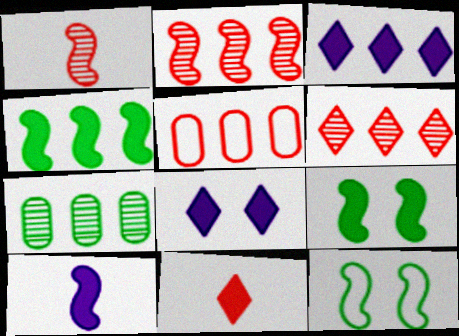[[2, 10, 12]]